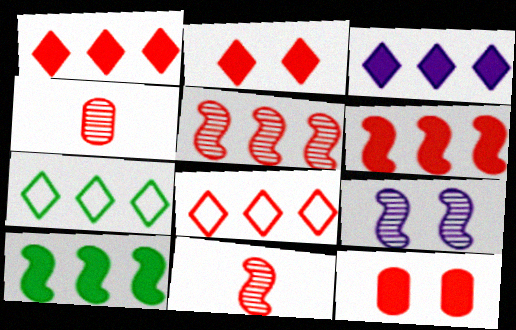[[8, 11, 12]]